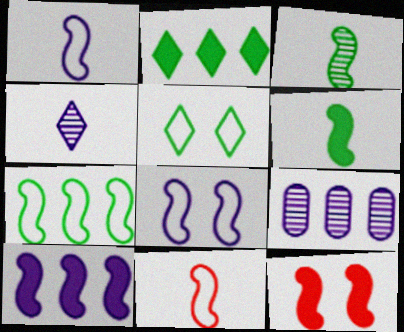[[6, 10, 12], 
[7, 8, 11]]